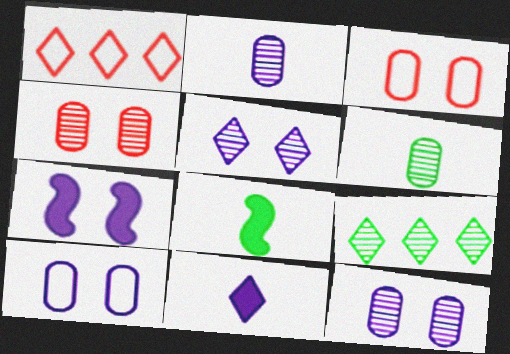[[1, 6, 7], 
[1, 8, 12], 
[5, 7, 10]]